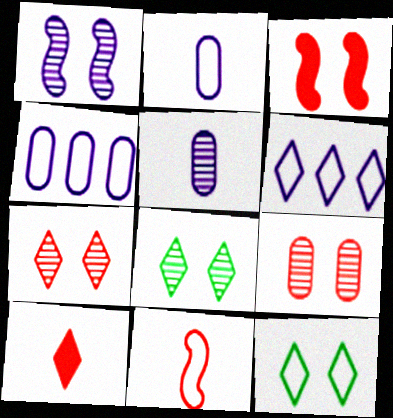[[1, 8, 9], 
[4, 11, 12], 
[6, 8, 10]]